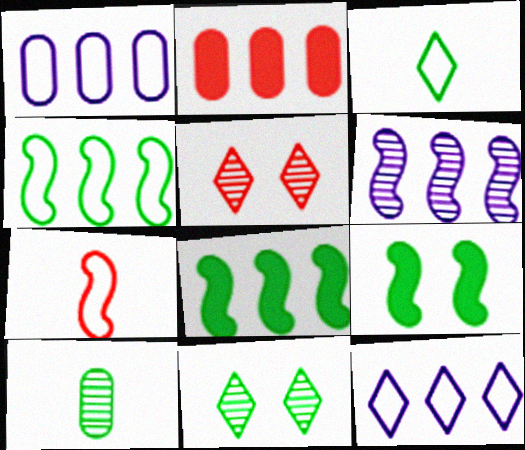[[2, 5, 7], 
[5, 6, 10], 
[6, 7, 9]]